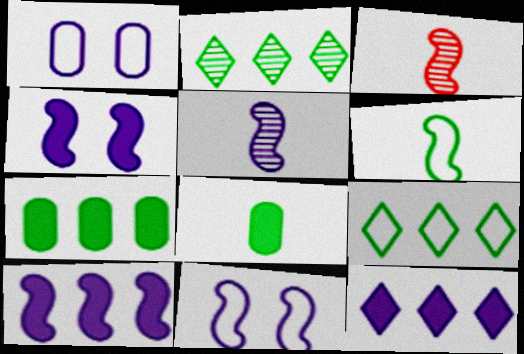[[1, 5, 12], 
[5, 10, 11]]